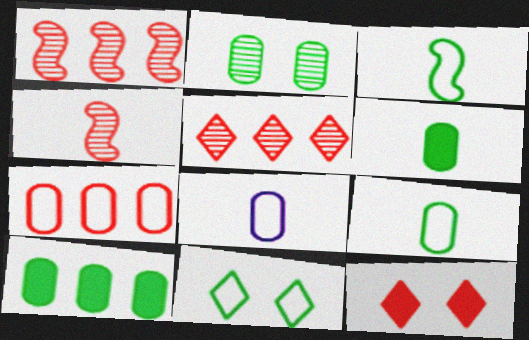[[2, 9, 10], 
[4, 7, 12]]